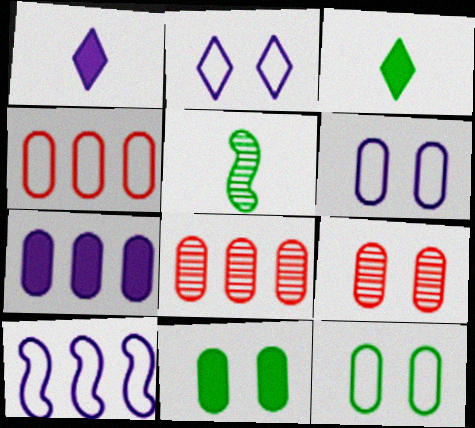[[3, 9, 10], 
[6, 9, 11]]